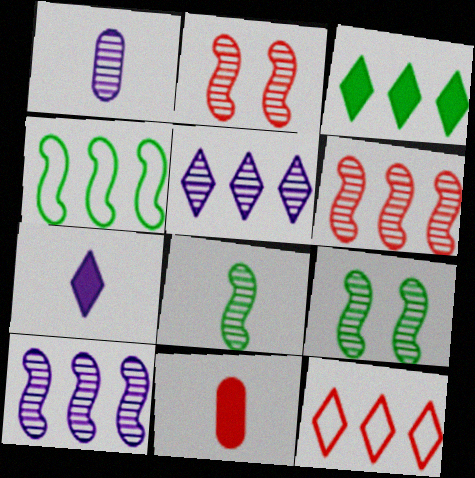[[2, 8, 10], 
[2, 11, 12], 
[3, 5, 12]]